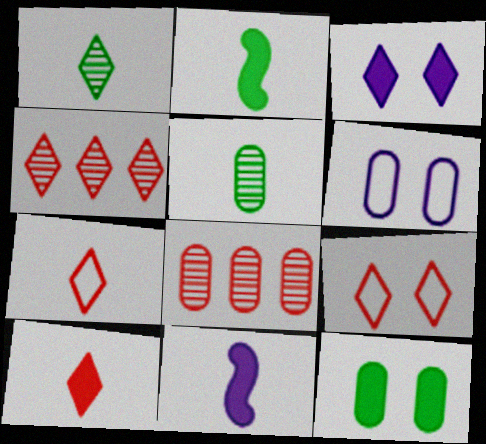[[2, 4, 6], 
[4, 9, 10], 
[5, 7, 11]]